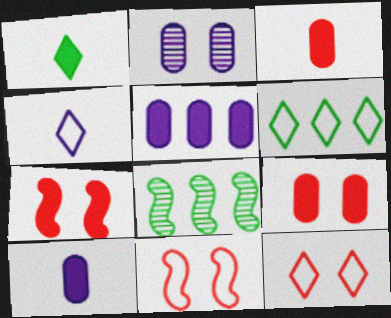[[1, 5, 7], 
[4, 6, 12], 
[4, 8, 9], 
[8, 10, 12]]